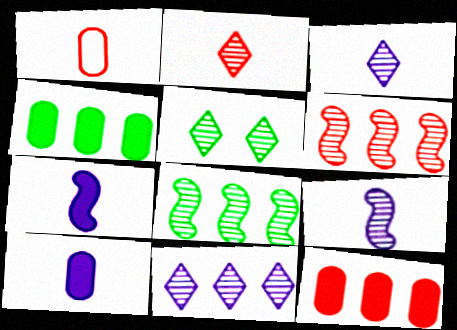[[2, 5, 11]]